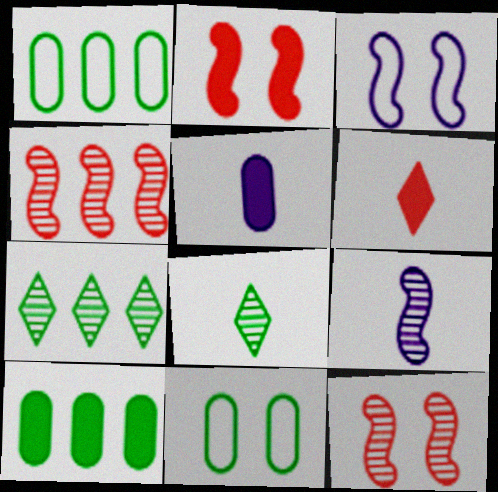[]